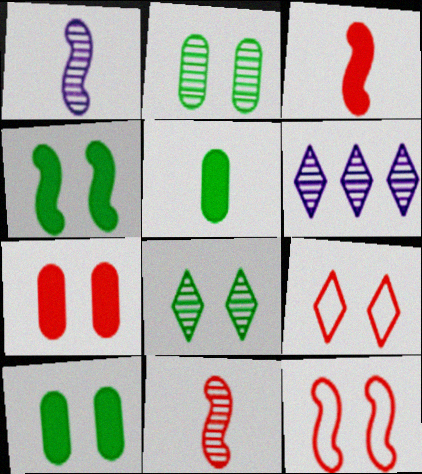[[2, 6, 11], 
[5, 6, 12]]